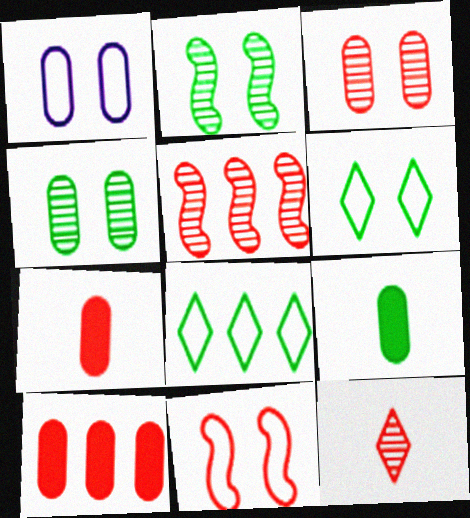[[1, 6, 11], 
[2, 8, 9], 
[3, 5, 12], 
[10, 11, 12]]